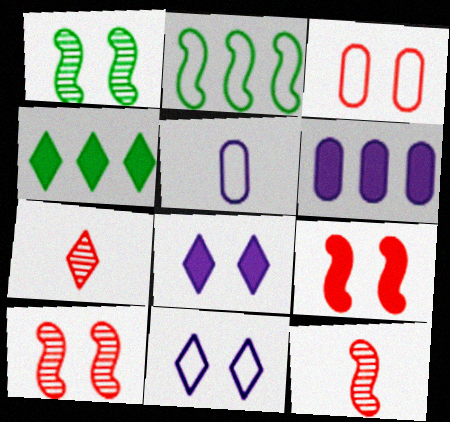[[1, 3, 8], 
[4, 5, 10], 
[4, 7, 11]]